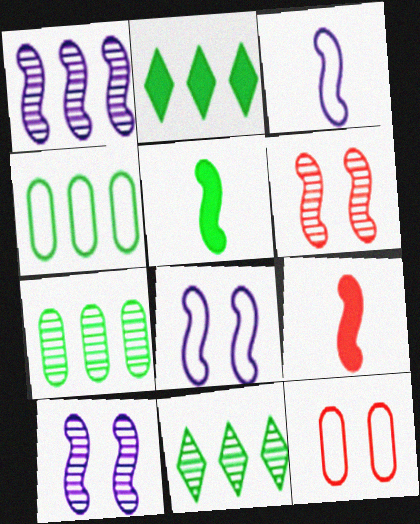[]